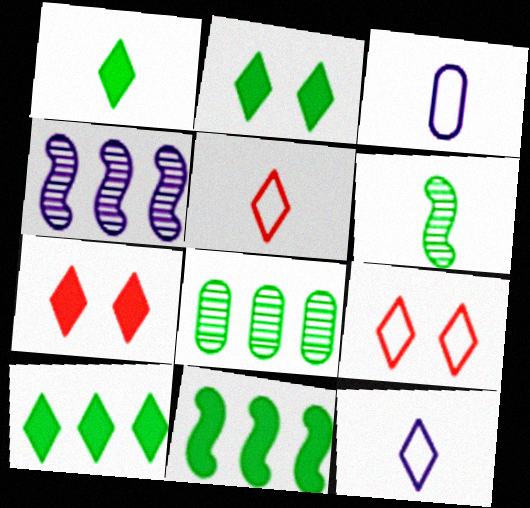[[1, 2, 10]]